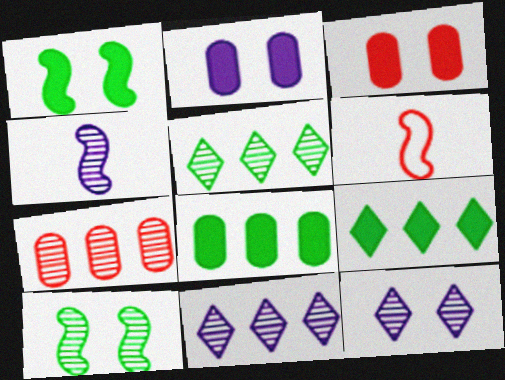[[2, 5, 6], 
[6, 8, 12]]